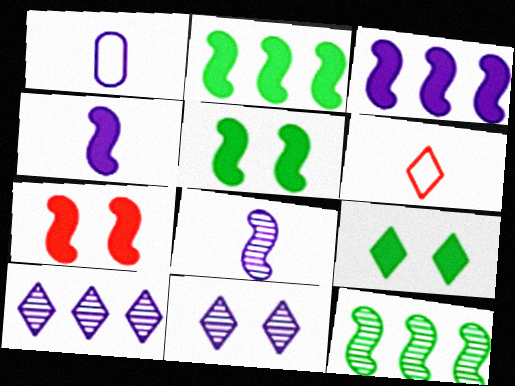[[1, 3, 11], 
[2, 4, 7], 
[6, 9, 10]]